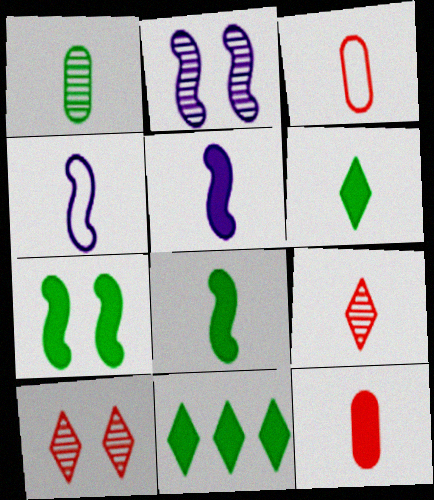[[2, 3, 11], 
[5, 6, 12]]